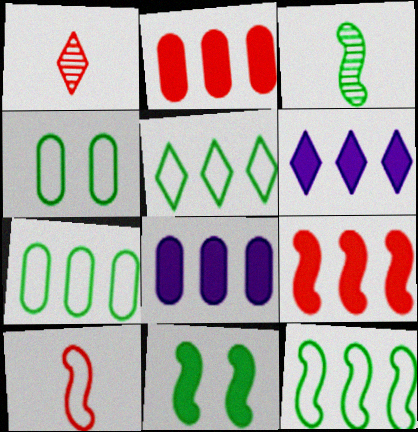[[3, 11, 12], 
[5, 7, 12]]